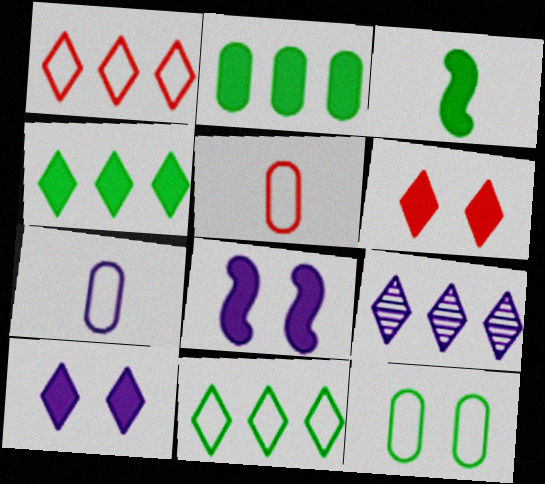[[1, 4, 9], 
[7, 8, 9]]